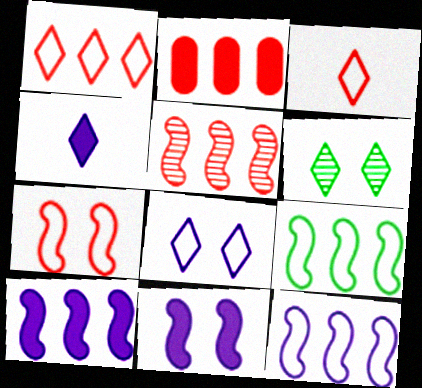[[1, 2, 5], 
[1, 4, 6], 
[5, 9, 10]]